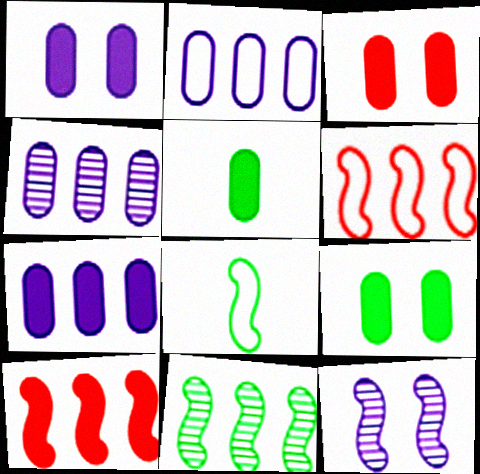[[1, 3, 9], 
[2, 4, 7], 
[3, 5, 7], 
[8, 10, 12]]